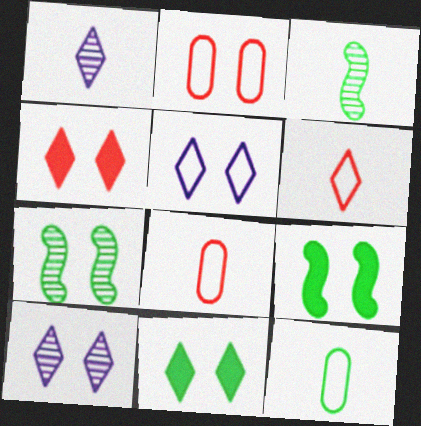[[2, 9, 10]]